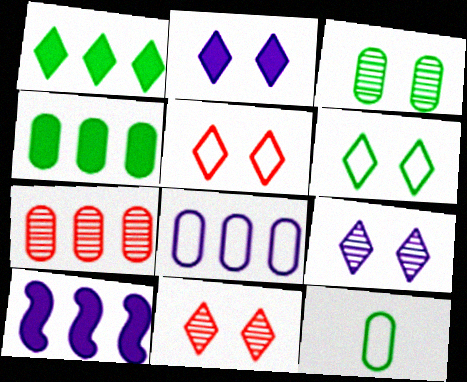[[2, 6, 11], 
[3, 4, 12], 
[4, 7, 8], 
[10, 11, 12]]